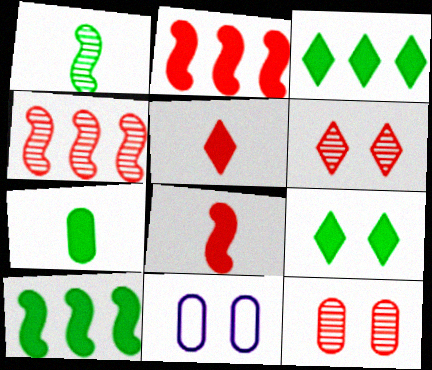[[7, 9, 10]]